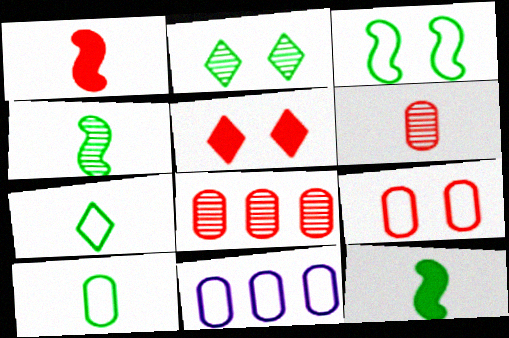[[1, 2, 11], 
[4, 5, 11], 
[9, 10, 11]]